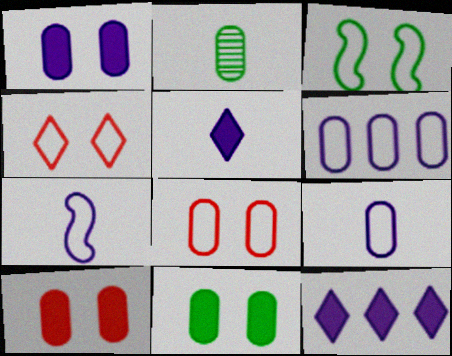[[1, 10, 11], 
[2, 6, 10]]